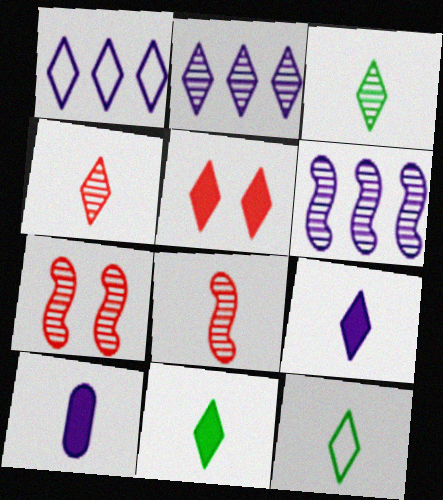[[1, 3, 5], 
[2, 5, 12], 
[3, 11, 12], 
[4, 9, 12], 
[8, 10, 12]]